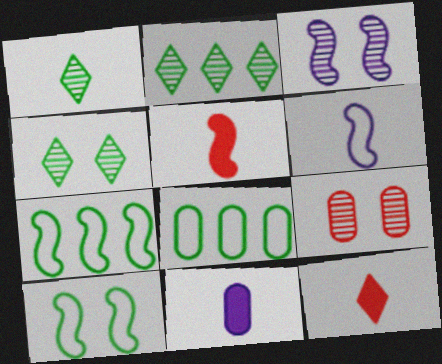[[1, 2, 4], 
[3, 4, 9], 
[3, 5, 7], 
[3, 8, 12], 
[8, 9, 11]]